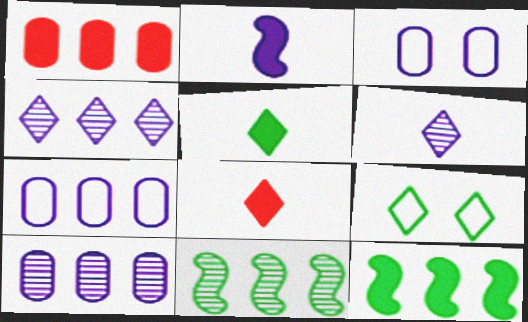[[2, 3, 4], 
[3, 8, 11], 
[4, 8, 9]]